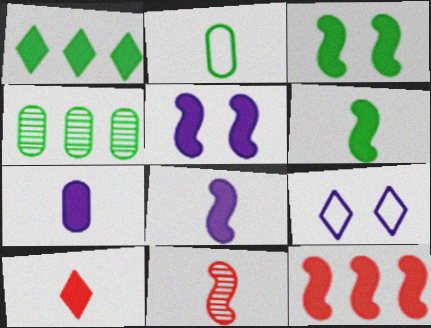[[3, 8, 12], 
[5, 6, 12], 
[6, 7, 10]]